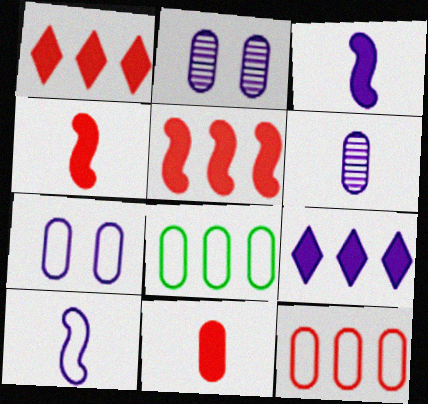[[2, 8, 11], 
[2, 9, 10]]